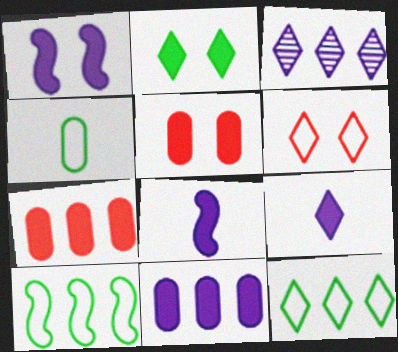[[1, 2, 5], 
[1, 9, 11], 
[2, 7, 8], 
[3, 7, 10]]